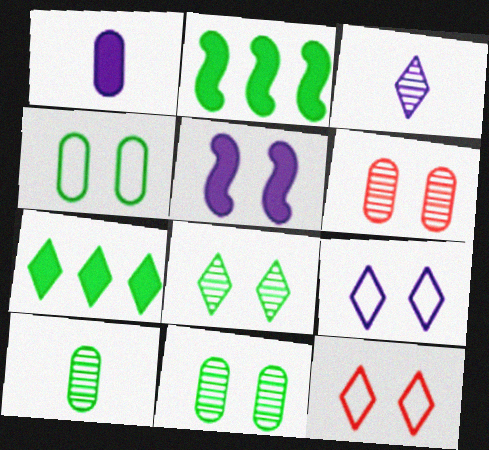[[3, 7, 12], 
[5, 11, 12]]